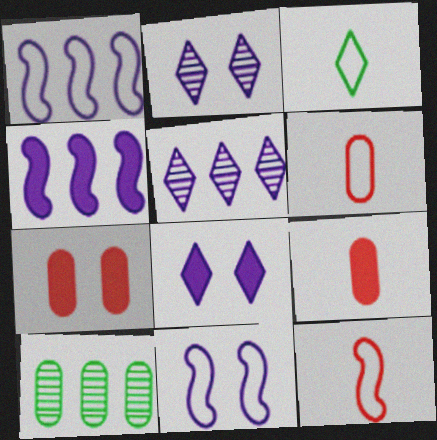[[8, 10, 12]]